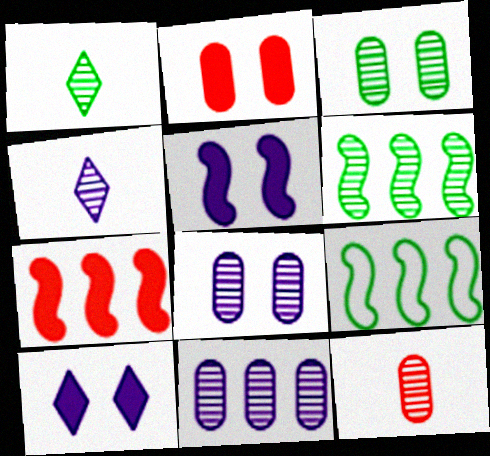[[1, 3, 6], 
[2, 4, 9], 
[3, 11, 12], 
[9, 10, 12]]